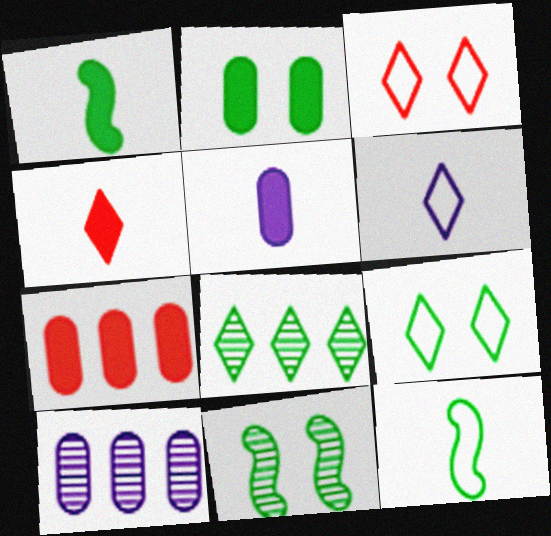[[1, 3, 10], 
[1, 4, 5], 
[2, 5, 7], 
[2, 8, 12], 
[2, 9, 11], 
[6, 7, 11]]